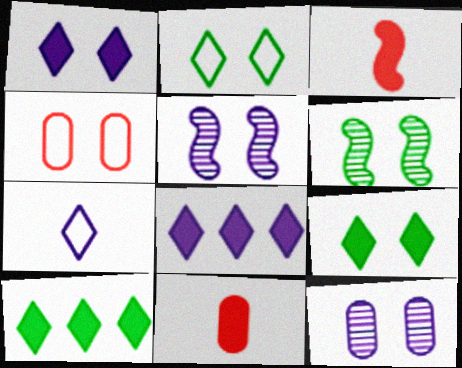[[1, 4, 6], 
[4, 5, 9]]